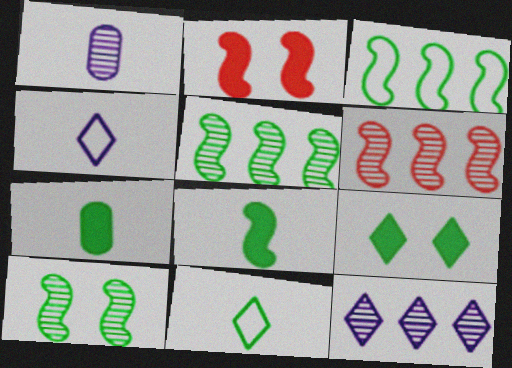[[3, 8, 10]]